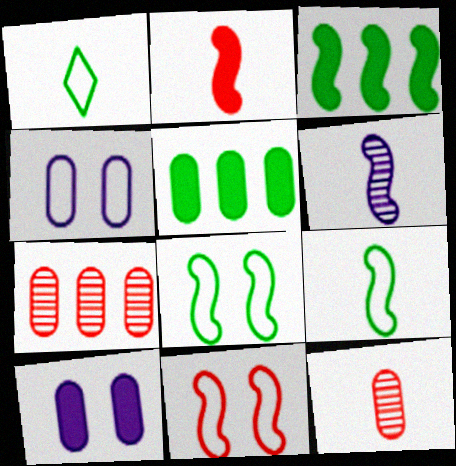[[2, 6, 9], 
[3, 6, 11], 
[4, 5, 12]]